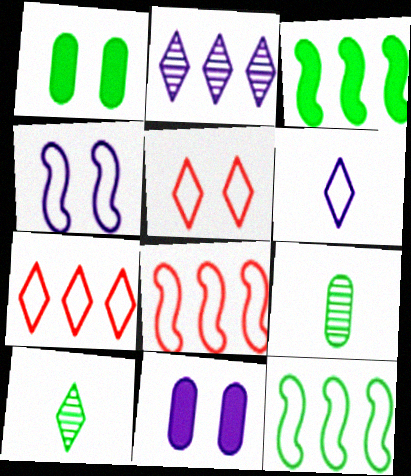[[1, 10, 12], 
[8, 10, 11]]